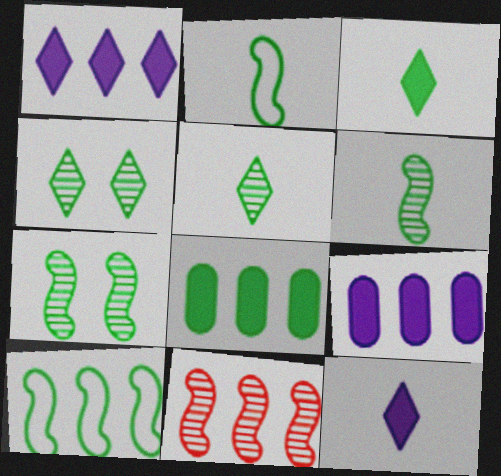[[2, 4, 8]]